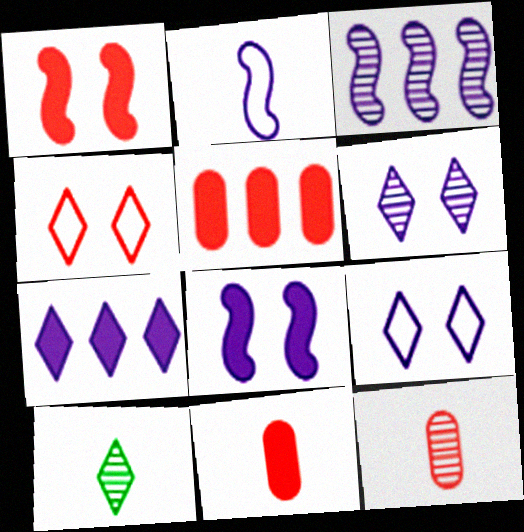[[2, 3, 8], 
[2, 10, 11], 
[4, 7, 10]]